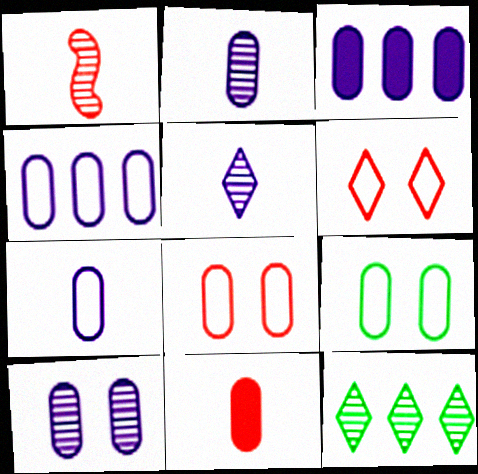[[1, 10, 12], 
[3, 7, 10]]